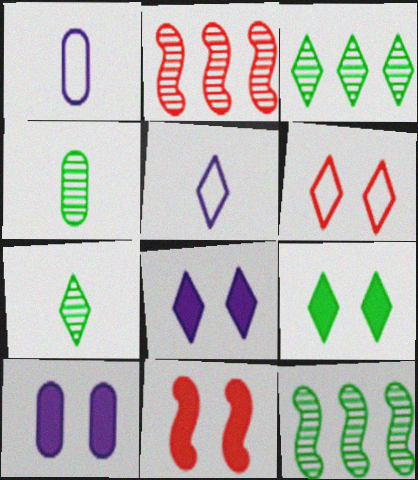[[1, 2, 9], 
[1, 3, 11], 
[9, 10, 11]]